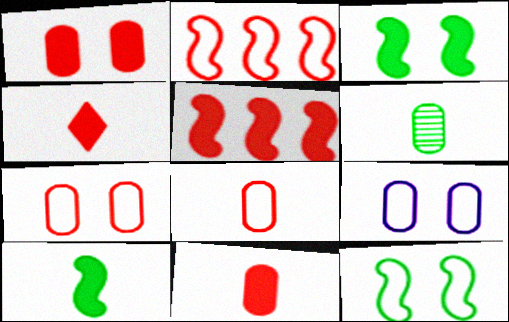[[1, 4, 5]]